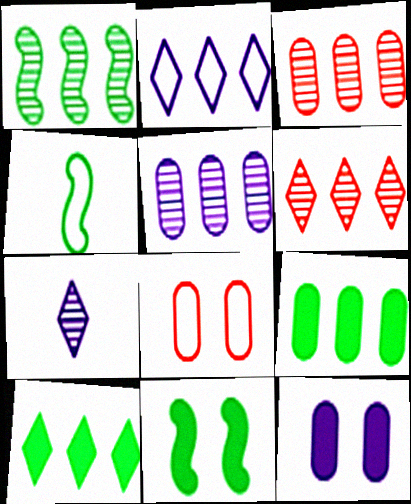[[1, 4, 11], 
[1, 5, 6], 
[2, 4, 8], 
[2, 6, 10], 
[4, 6, 12]]